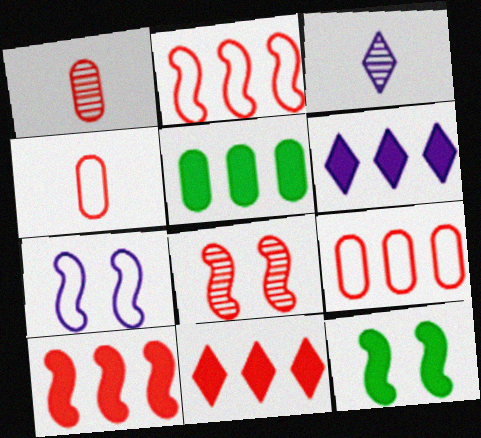[[3, 9, 12], 
[4, 8, 11], 
[5, 6, 10], 
[7, 8, 12]]